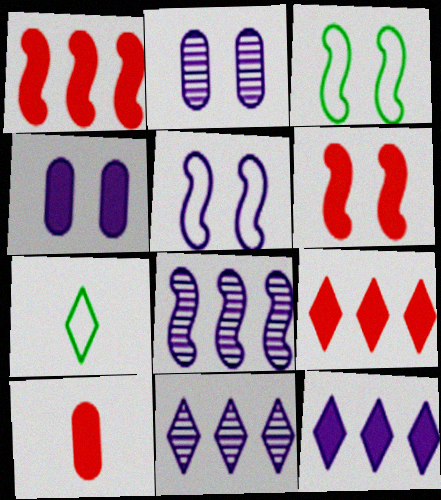[[1, 2, 7], 
[3, 10, 11], 
[6, 9, 10]]